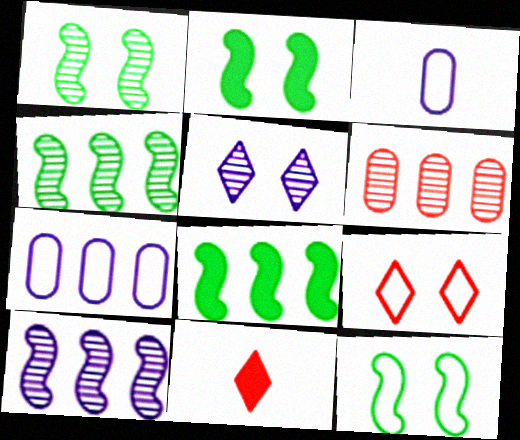[[1, 2, 12], 
[1, 7, 11]]